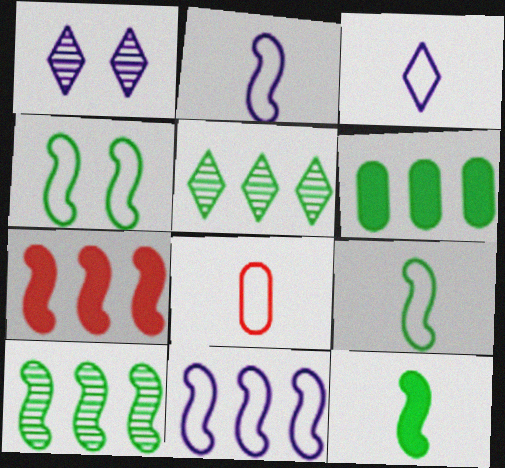[[3, 8, 9], 
[4, 10, 12], 
[7, 10, 11]]